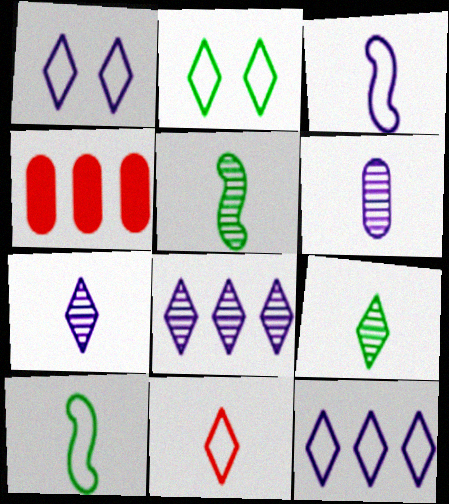[[1, 4, 5], 
[2, 11, 12]]